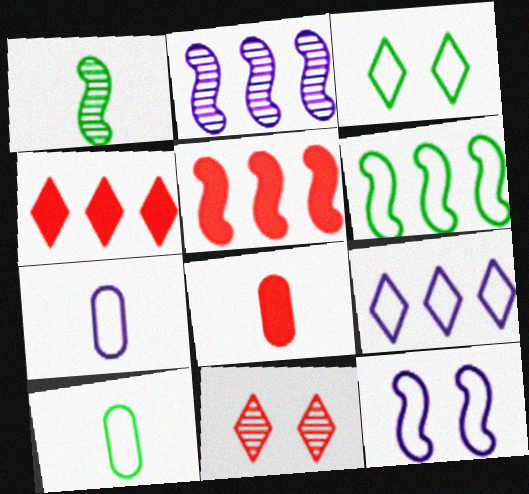[[1, 5, 12], 
[2, 3, 8], 
[2, 5, 6], 
[3, 6, 10], 
[7, 9, 12]]